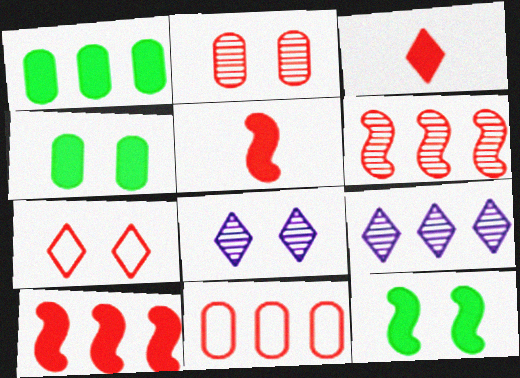[]